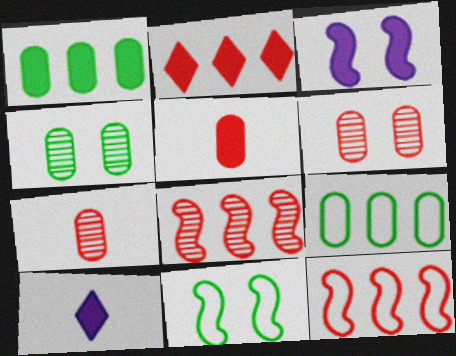[[4, 10, 12]]